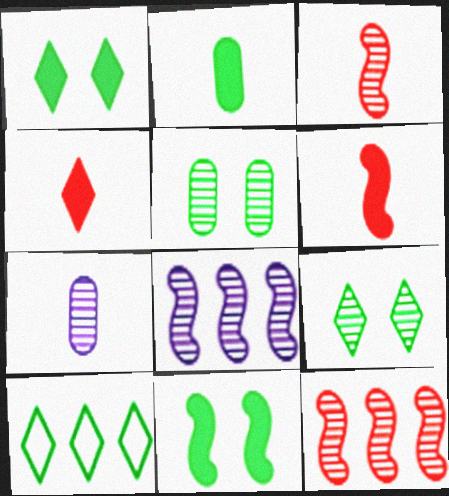[[7, 9, 12]]